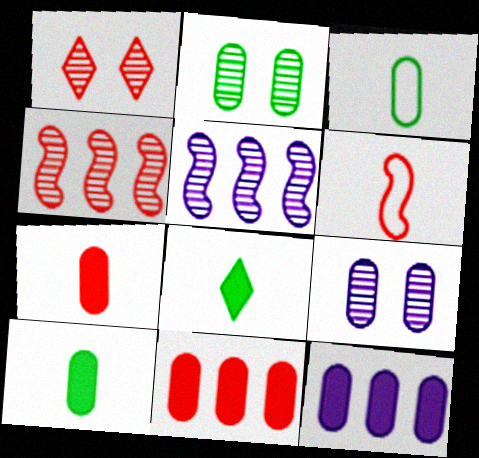[[1, 6, 11], 
[3, 9, 11]]